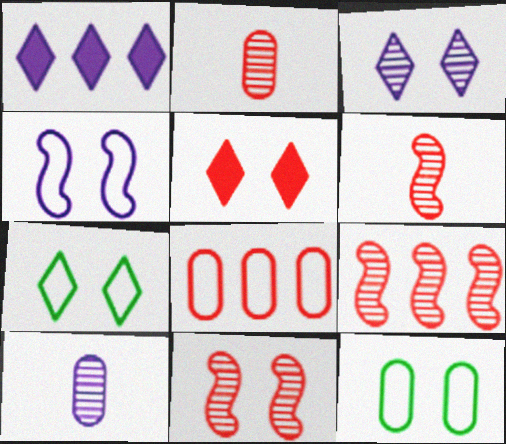[[1, 4, 10], 
[1, 6, 12], 
[3, 5, 7], 
[5, 6, 8], 
[6, 9, 11]]